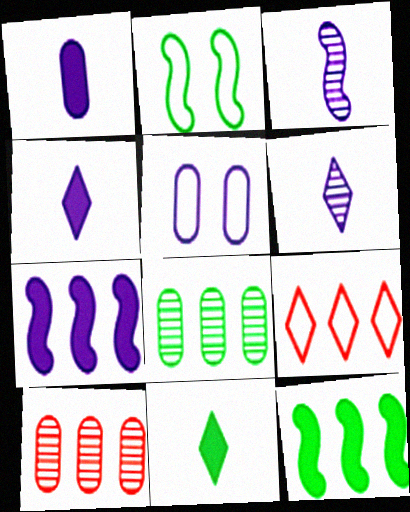[[2, 4, 10], 
[2, 8, 11], 
[5, 6, 7], 
[7, 8, 9]]